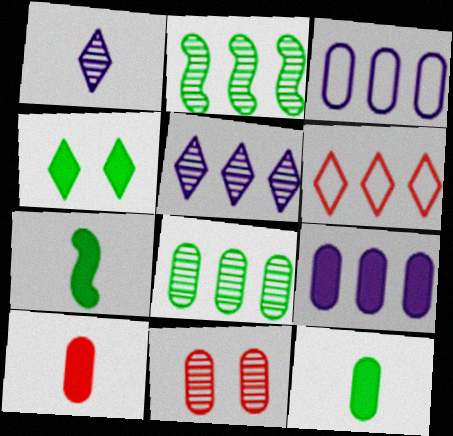[[1, 2, 11], 
[1, 4, 6], 
[2, 6, 9], 
[3, 11, 12]]